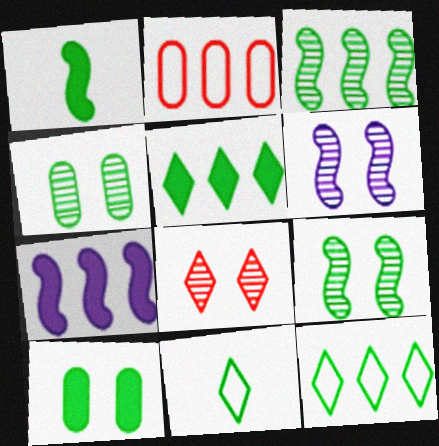[[1, 4, 12], 
[1, 5, 10], 
[3, 10, 11], 
[4, 6, 8]]